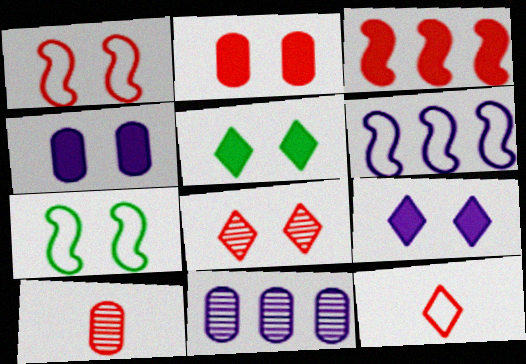[[1, 2, 8], 
[4, 7, 8], 
[5, 6, 10]]